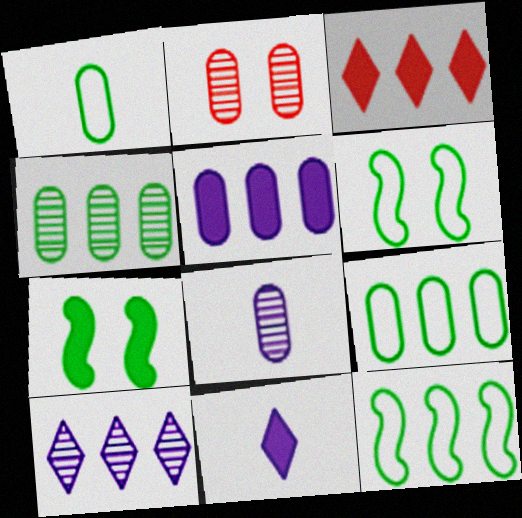[[1, 2, 5], 
[2, 4, 8], 
[2, 11, 12], 
[3, 6, 8]]